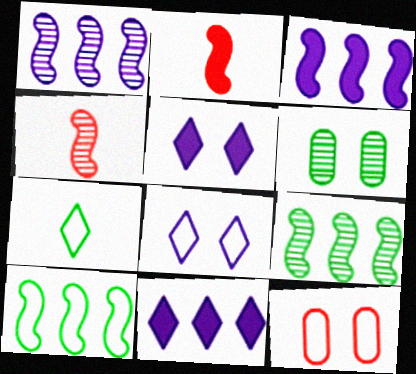[]